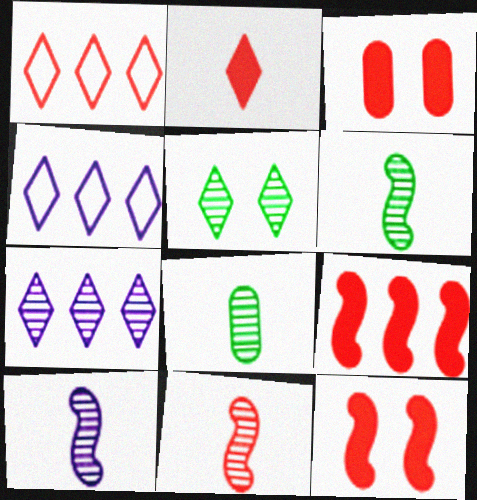[[1, 3, 11], 
[2, 3, 9], 
[2, 4, 5], 
[3, 4, 6], 
[4, 8, 12], 
[6, 10, 11]]